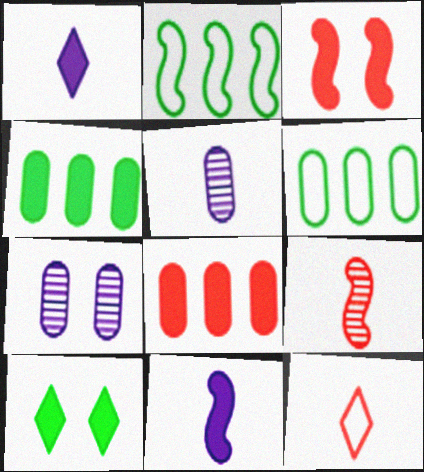[[1, 3, 4], 
[8, 10, 11]]